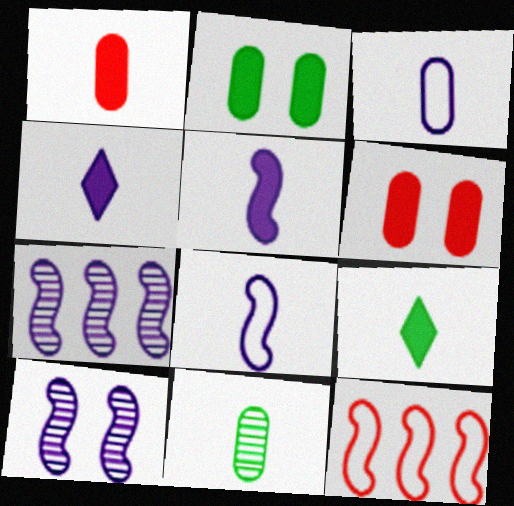[[1, 3, 11], 
[1, 5, 9]]